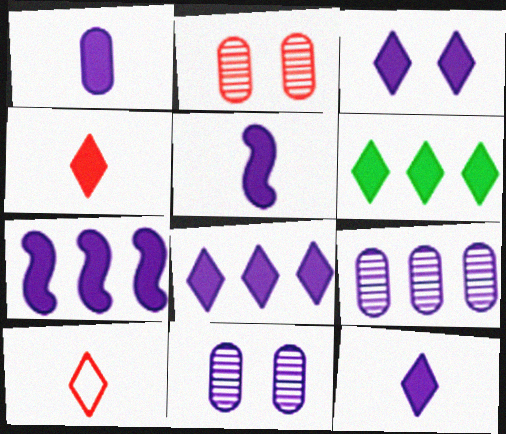[[1, 3, 7], 
[1, 5, 12], 
[3, 4, 6], 
[3, 8, 12]]